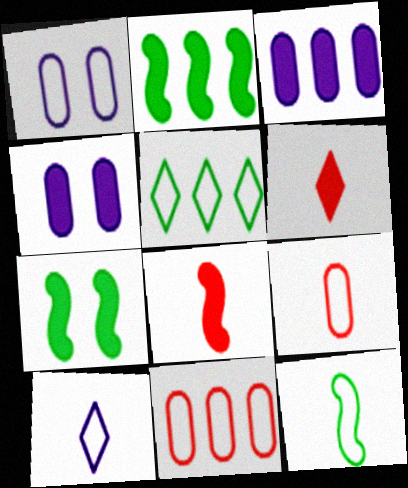[[2, 4, 6], 
[3, 6, 7], 
[9, 10, 12]]